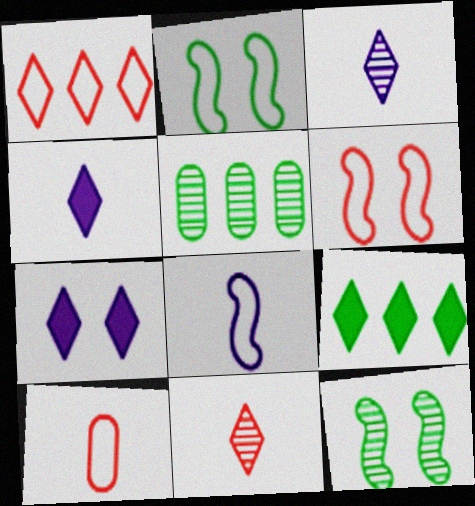[[1, 6, 10], 
[4, 5, 6]]